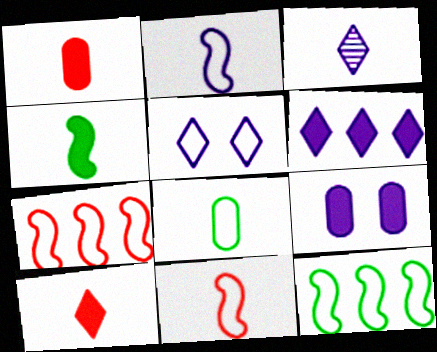[[3, 5, 6], 
[5, 7, 8]]